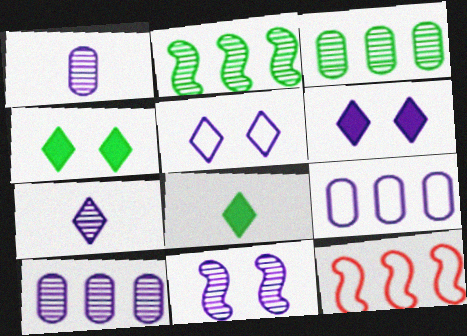[[1, 4, 12], 
[7, 10, 11]]